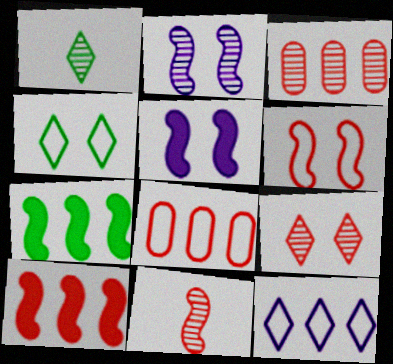[[1, 2, 3], 
[1, 5, 8], 
[3, 7, 12], 
[3, 9, 11], 
[6, 10, 11]]